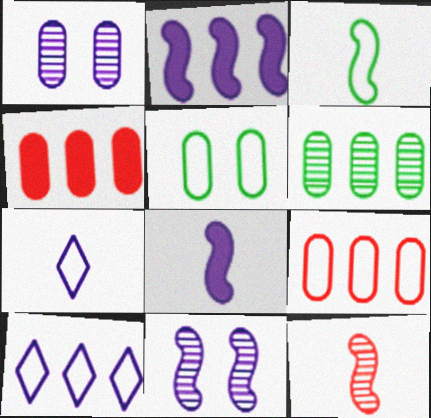[[1, 2, 7], 
[1, 8, 10], 
[3, 8, 12]]